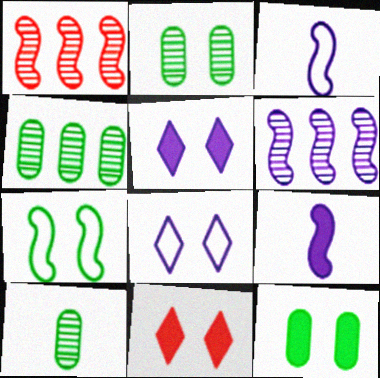[[1, 7, 9], 
[2, 4, 10], 
[3, 4, 11]]